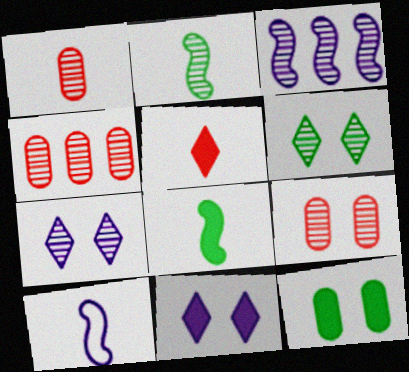[[1, 3, 6], 
[1, 4, 9], 
[2, 4, 7]]